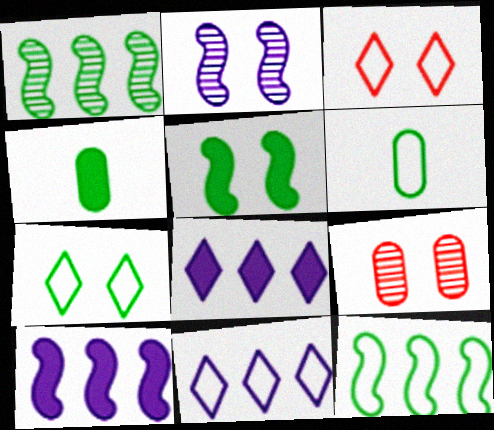[[1, 4, 7], 
[6, 7, 12]]